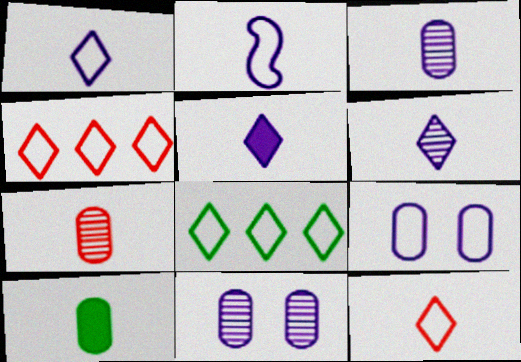[[1, 5, 6], 
[2, 3, 5]]